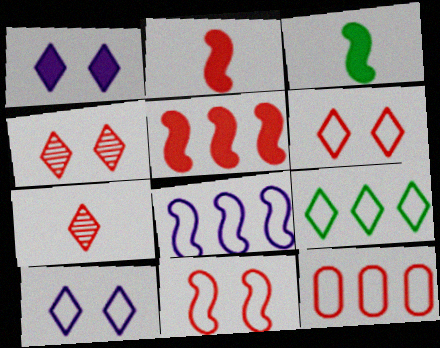[[1, 7, 9], 
[2, 4, 12], 
[8, 9, 12]]